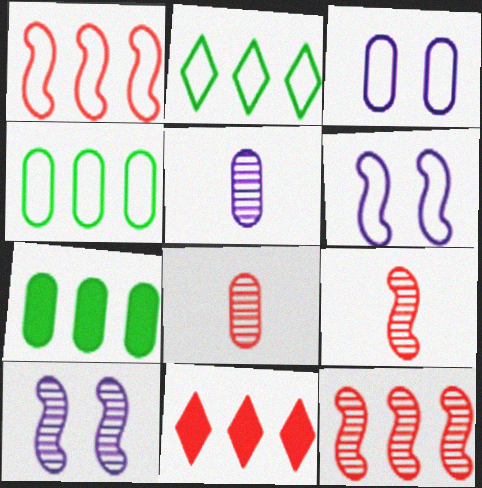[[3, 7, 8]]